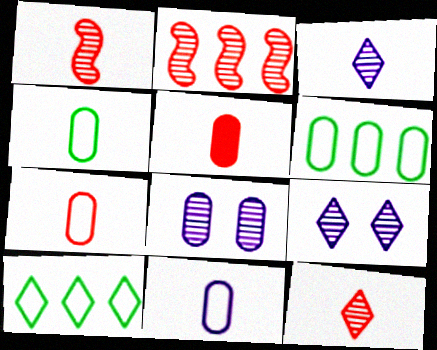[[4, 7, 11], 
[5, 6, 8]]